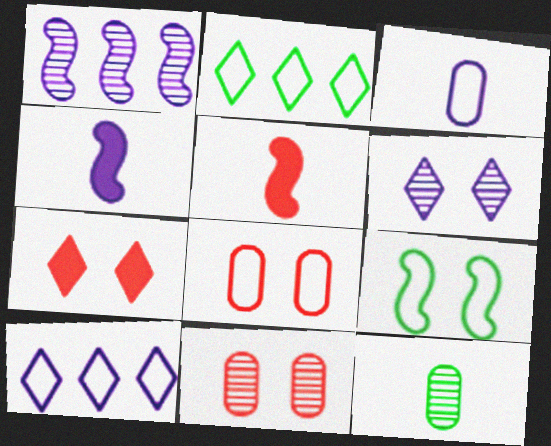[[1, 5, 9], 
[2, 4, 11]]